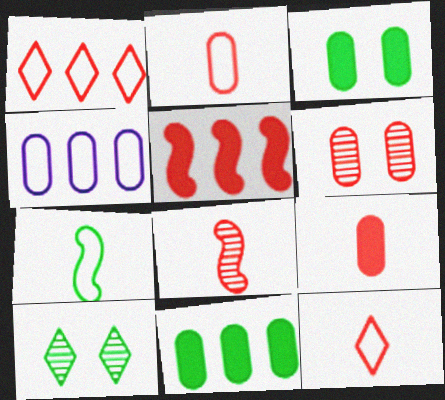[[5, 6, 12], 
[7, 10, 11], 
[8, 9, 12]]